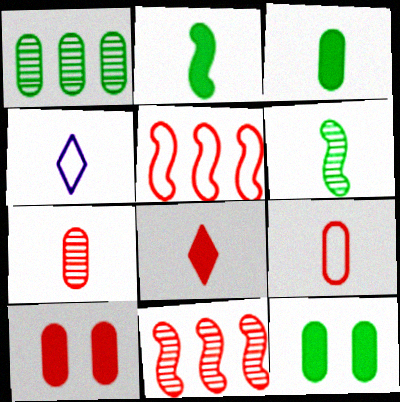[[2, 4, 7], 
[4, 11, 12]]